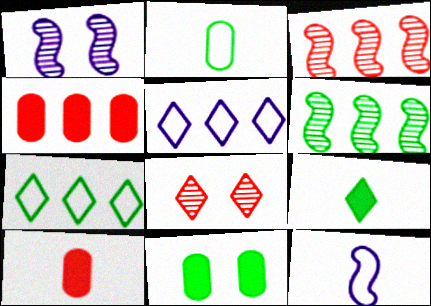[[1, 7, 10], 
[4, 5, 6], 
[5, 8, 9]]